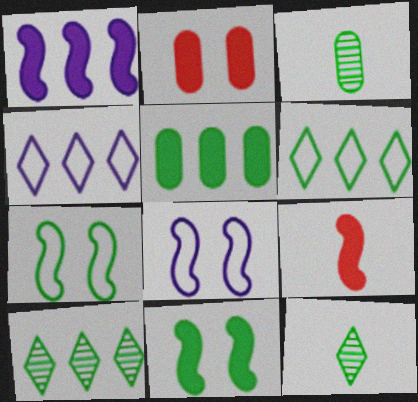[[1, 9, 11], 
[3, 6, 11], 
[5, 7, 12]]